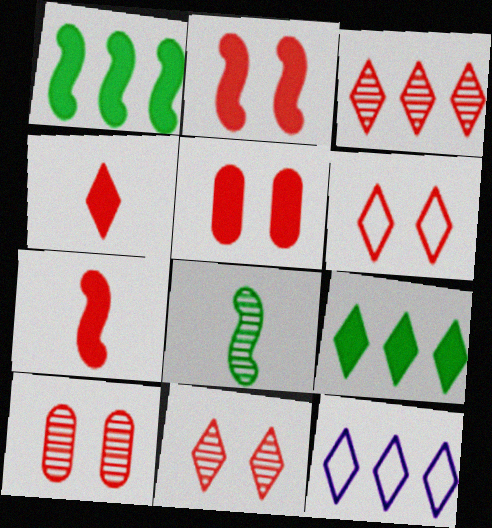[[2, 6, 10], 
[3, 4, 6], 
[3, 9, 12], 
[5, 8, 12]]